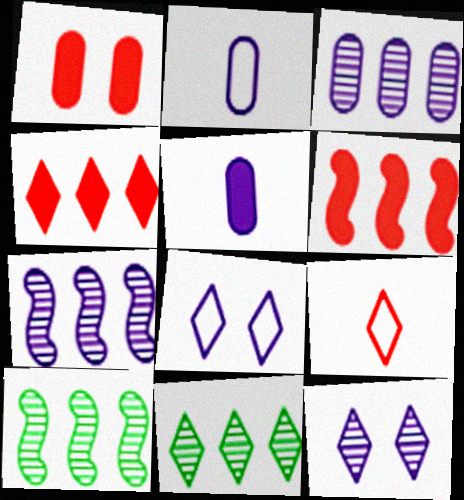[[5, 7, 8]]